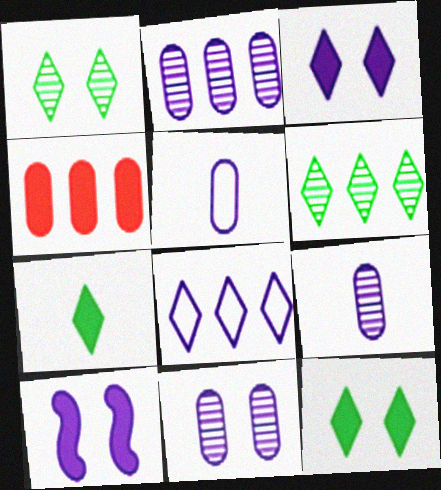[[2, 9, 11], 
[4, 7, 10], 
[8, 9, 10]]